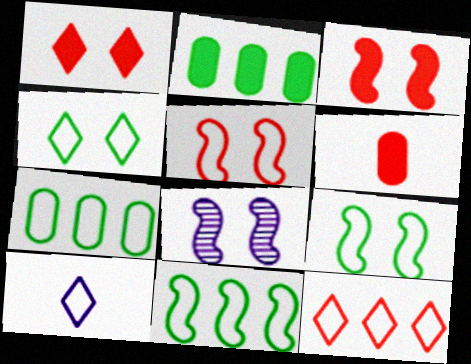[[3, 8, 9], 
[4, 10, 12], 
[5, 7, 10]]